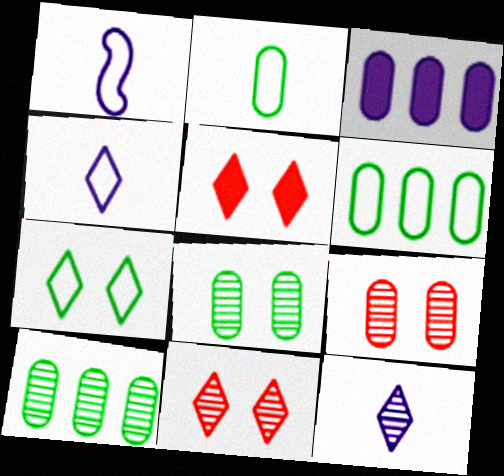[[1, 5, 10], 
[2, 3, 9]]